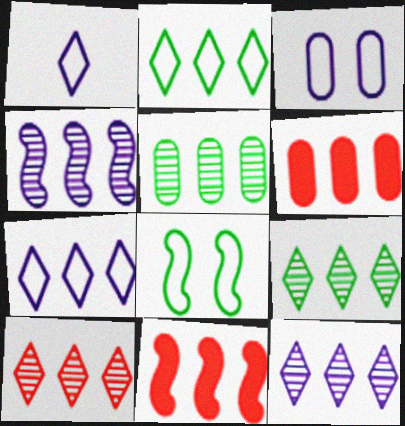[[2, 4, 6], 
[4, 5, 10], 
[5, 7, 11], 
[9, 10, 12]]